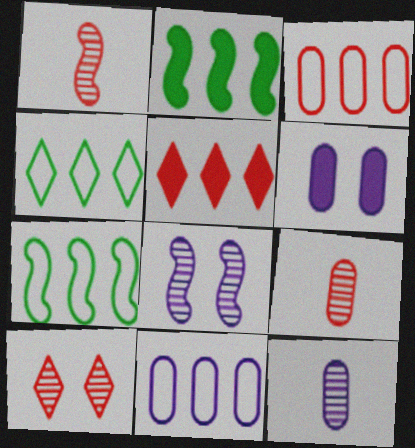[[1, 4, 6], 
[6, 11, 12]]